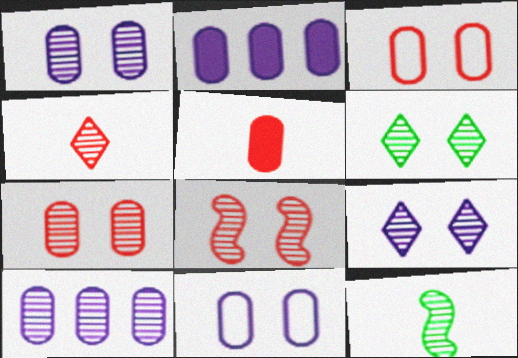[[1, 6, 8]]